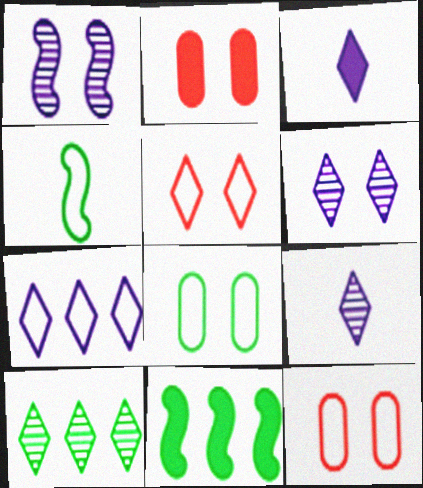[[2, 3, 11], 
[3, 5, 10], 
[3, 6, 7], 
[4, 7, 12], 
[9, 11, 12]]